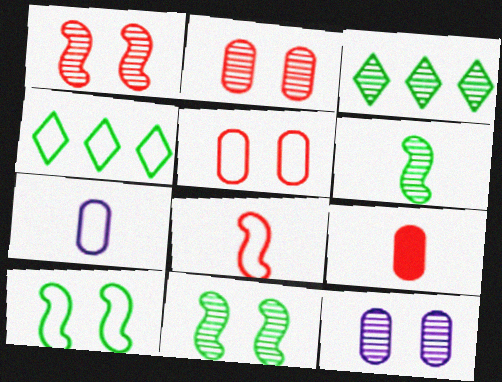[]